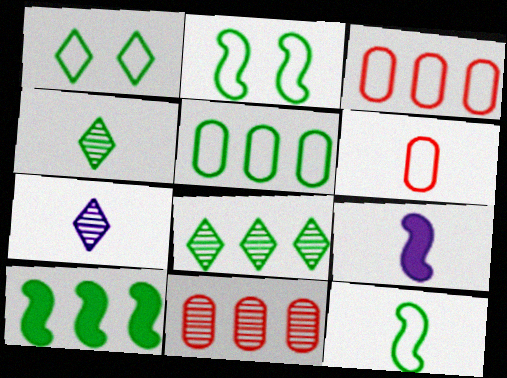[[1, 5, 12], 
[1, 9, 11], 
[4, 6, 9], 
[5, 8, 10]]